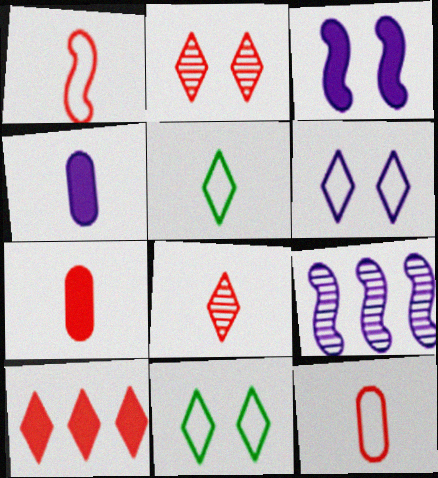[[1, 7, 8], 
[4, 6, 9], 
[7, 9, 11]]